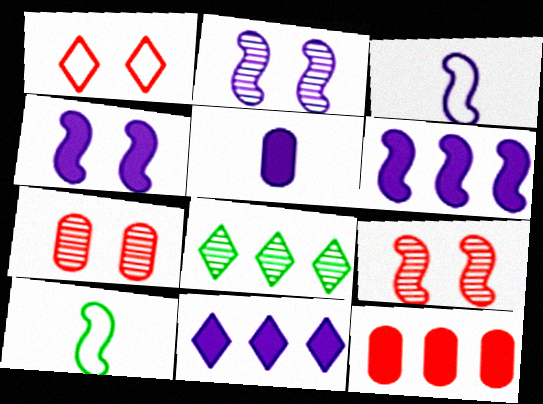[[2, 3, 6], 
[4, 5, 11], 
[6, 9, 10], 
[7, 10, 11]]